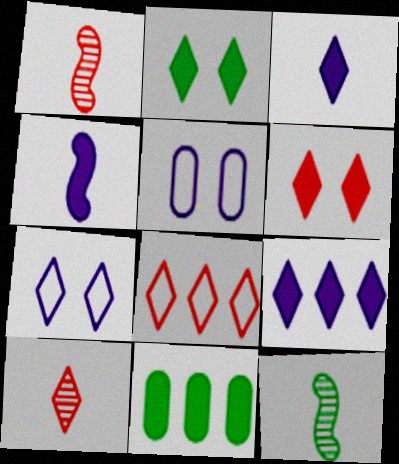[[1, 7, 11], 
[4, 6, 11], 
[6, 8, 10]]